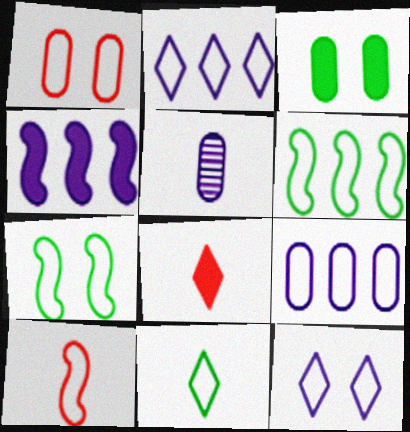[[1, 7, 12], 
[3, 4, 8], 
[4, 5, 12]]